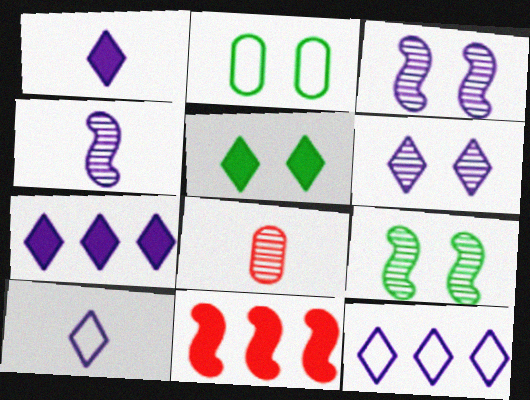[[1, 6, 12], 
[2, 5, 9], 
[6, 7, 10]]